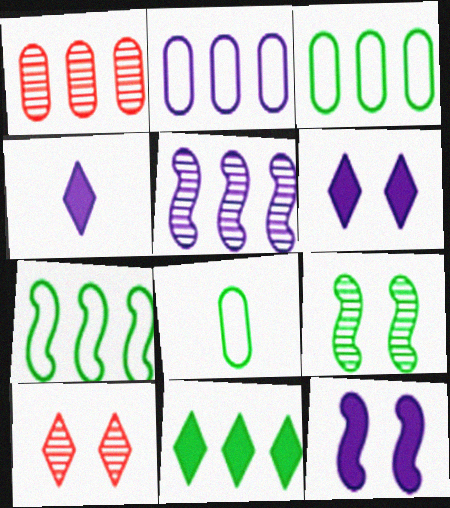[[8, 9, 11]]